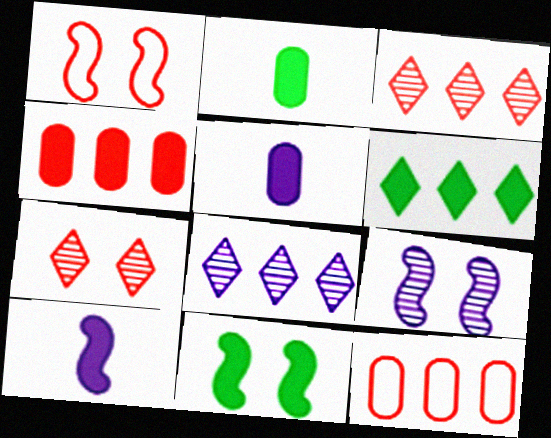[[1, 2, 8], 
[1, 9, 11], 
[2, 6, 11]]